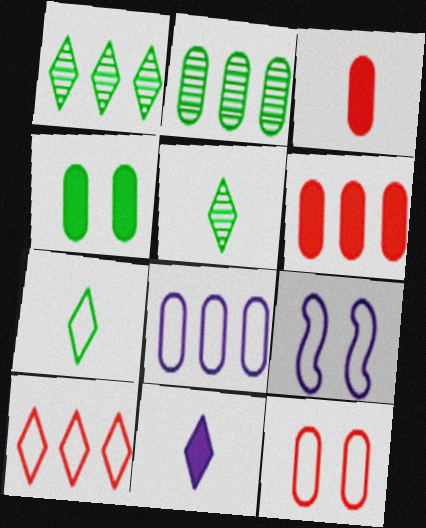[[1, 3, 9], 
[2, 6, 8], 
[5, 6, 9]]